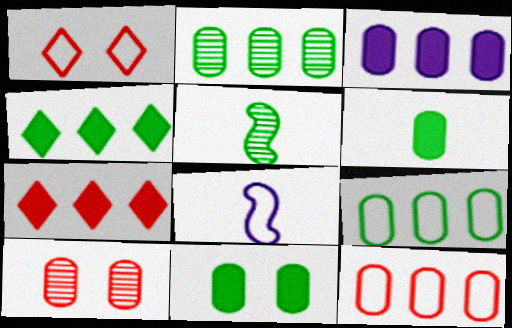[[1, 3, 5], 
[1, 8, 9], 
[2, 3, 12], 
[4, 8, 10]]